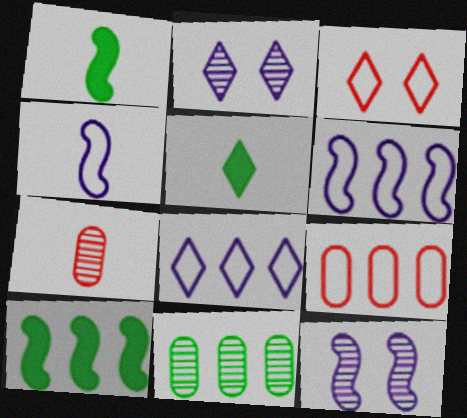[[1, 2, 9], 
[4, 5, 7], 
[5, 9, 12]]